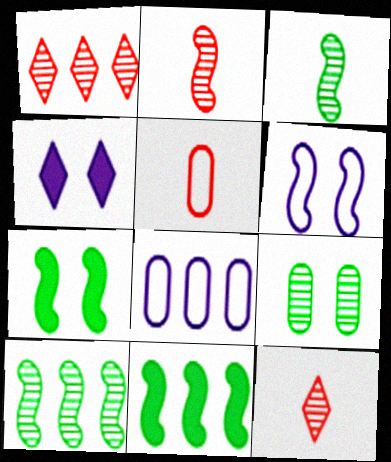[[1, 8, 11], 
[2, 6, 11], 
[4, 5, 10], 
[7, 8, 12]]